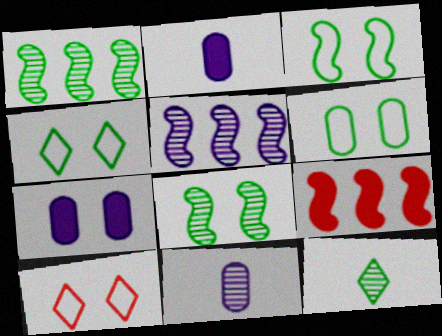[[1, 2, 10], 
[3, 4, 6], 
[4, 9, 11], 
[7, 8, 10]]